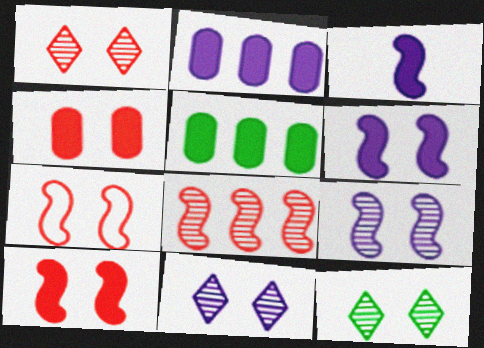[[1, 4, 7], 
[1, 11, 12]]